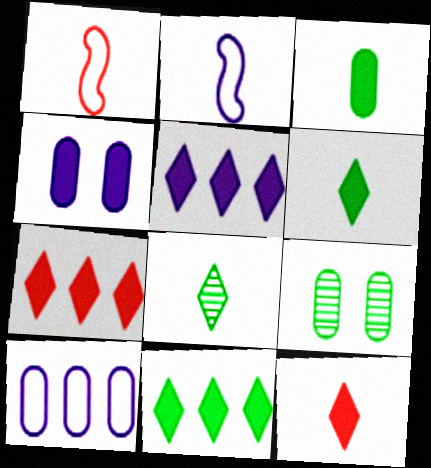[[1, 5, 9], 
[2, 7, 9], 
[5, 7, 11]]